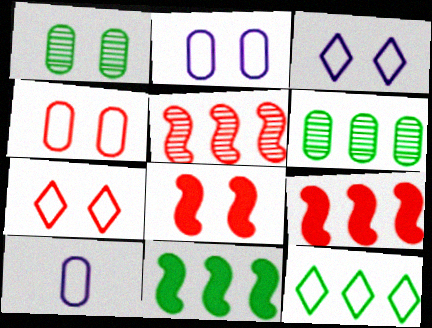[[1, 3, 8], 
[6, 11, 12]]